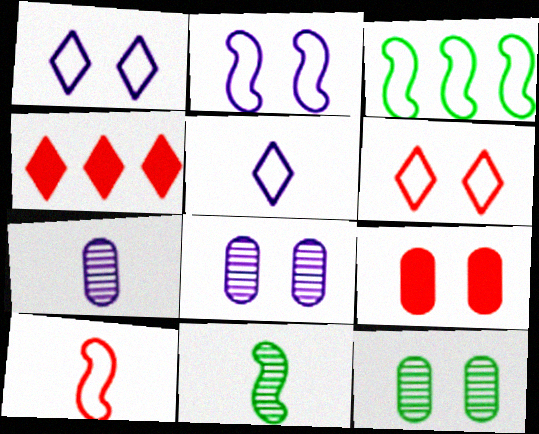[[2, 3, 10]]